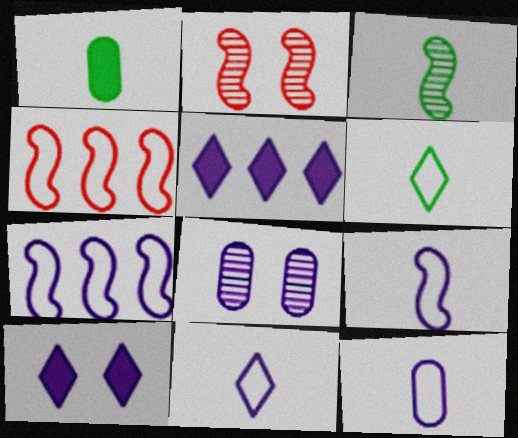[[1, 3, 6], 
[5, 8, 9], 
[9, 11, 12]]